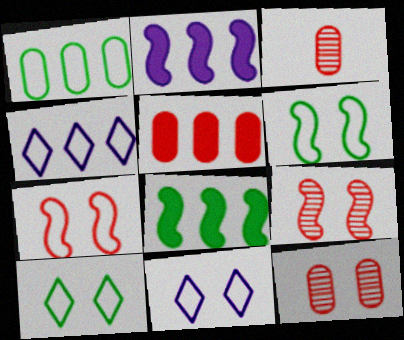[[2, 3, 10], 
[3, 8, 11]]